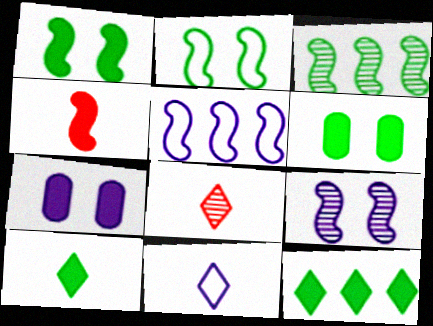[[4, 7, 12], 
[5, 6, 8], 
[8, 10, 11]]